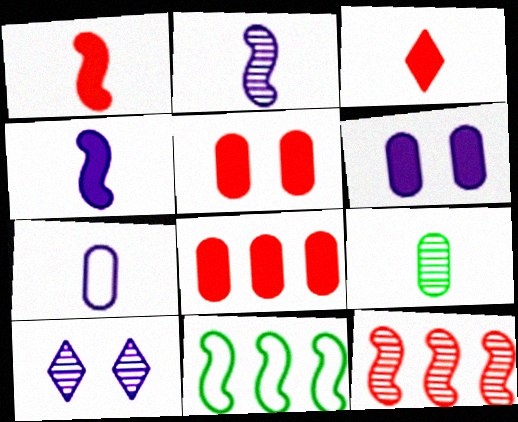[[9, 10, 12]]